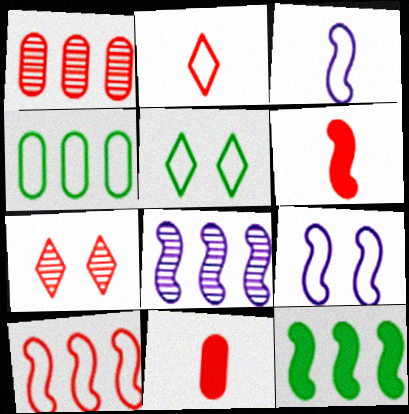[[2, 4, 9], 
[5, 8, 11], 
[7, 10, 11], 
[8, 10, 12]]